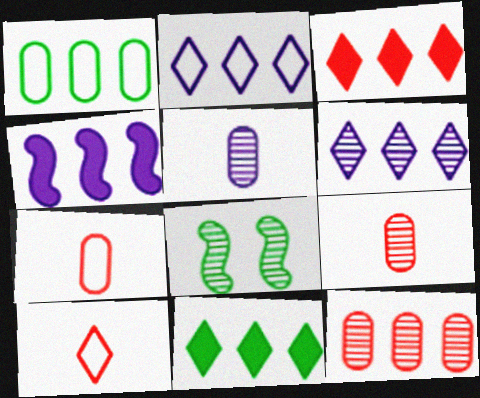[[6, 8, 9]]